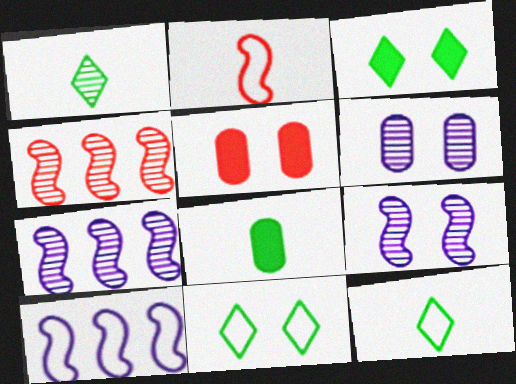[[1, 4, 6], 
[1, 5, 10], 
[5, 7, 12], 
[5, 9, 11]]